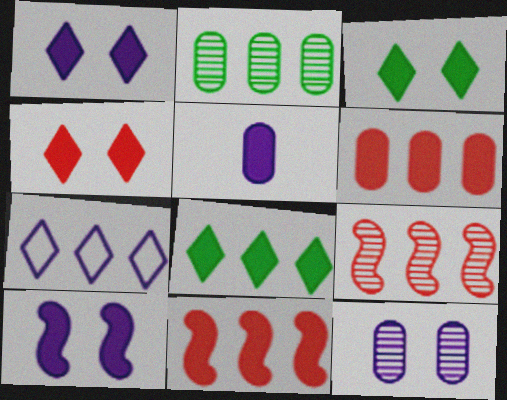[[1, 3, 4], 
[2, 7, 11], 
[3, 5, 11]]